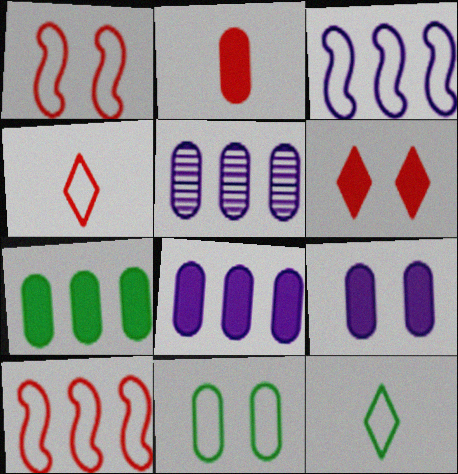[[2, 5, 11], 
[2, 7, 9], 
[3, 4, 11]]